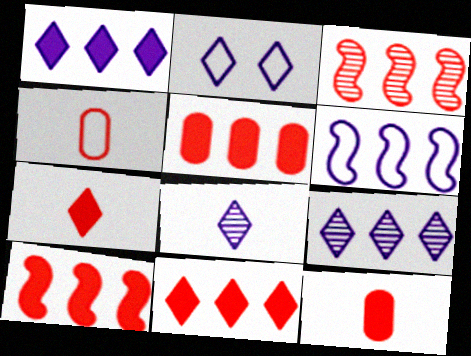[[1, 2, 8], 
[5, 10, 11]]